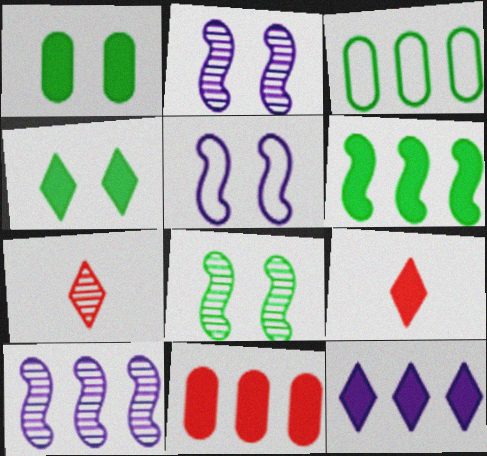[[2, 3, 9], 
[4, 9, 12], 
[6, 11, 12]]